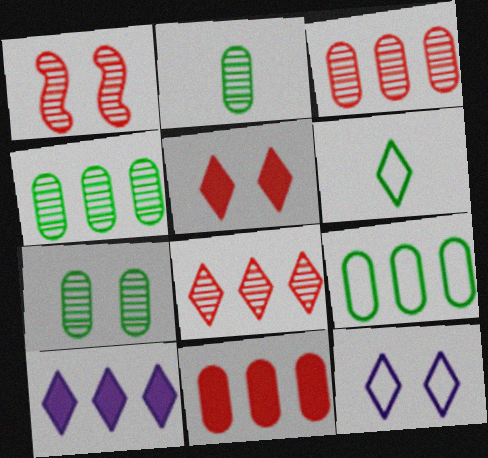[[2, 4, 7]]